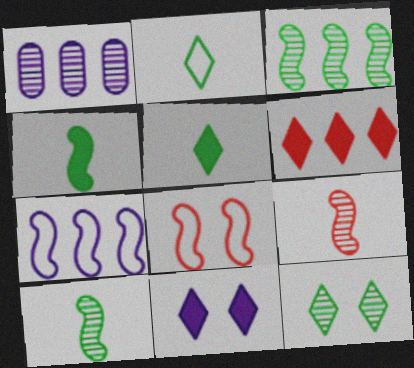[[1, 5, 8], 
[1, 9, 12], 
[5, 6, 11]]